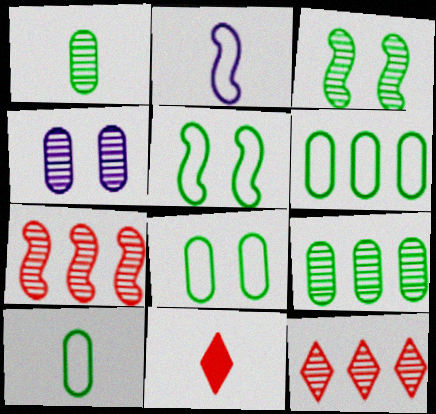[[1, 2, 11], 
[6, 8, 10]]